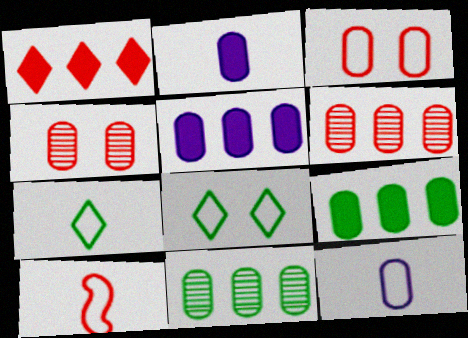[[1, 4, 10], 
[2, 3, 11], 
[4, 9, 12], 
[7, 10, 12]]